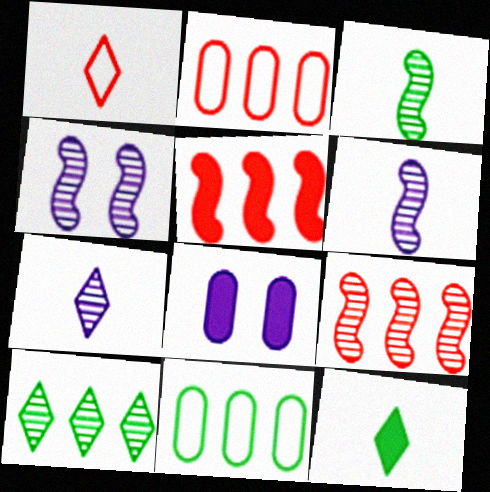[[1, 7, 12], 
[2, 4, 12], 
[3, 4, 9], 
[5, 8, 12]]